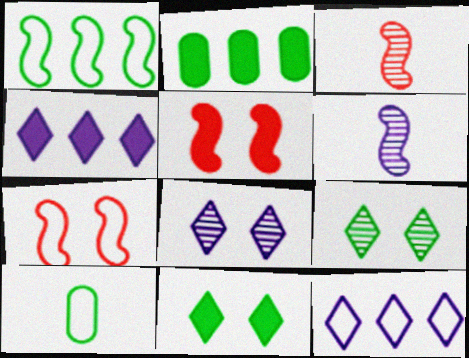[[1, 5, 6], 
[7, 10, 12]]